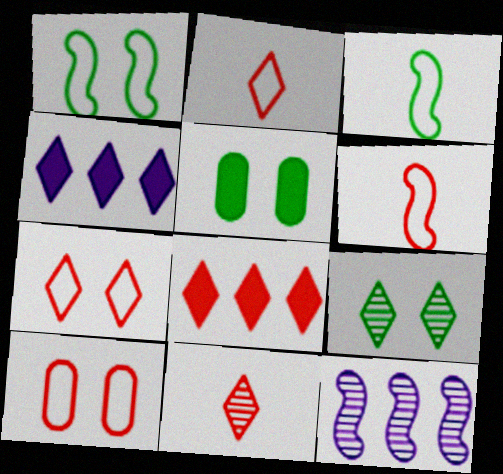[[1, 5, 9], 
[2, 4, 9], 
[2, 5, 12], 
[7, 8, 11]]